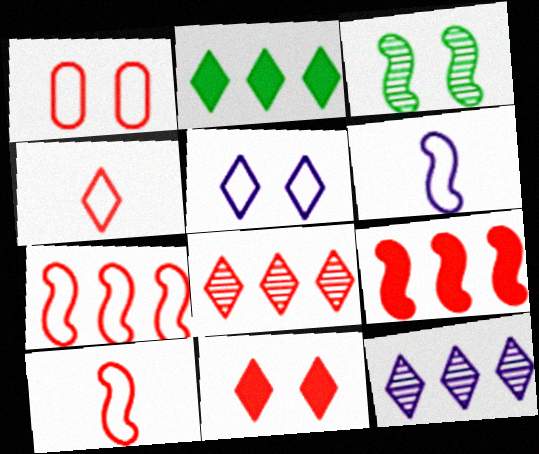[[1, 4, 7], 
[3, 6, 9], 
[4, 8, 11]]